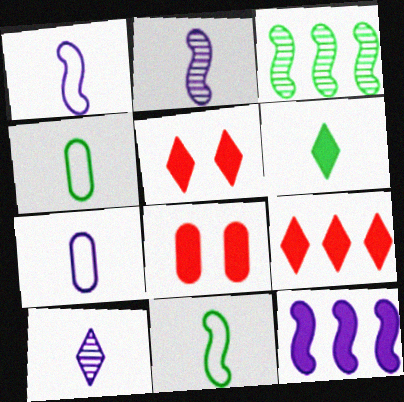[[3, 5, 7], 
[6, 8, 12]]